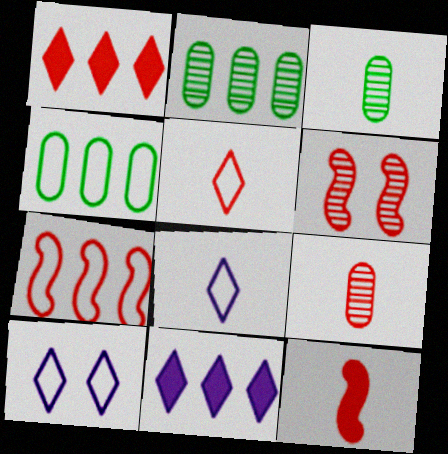[[2, 7, 11], 
[2, 10, 12], 
[3, 8, 12], 
[5, 9, 12], 
[6, 7, 12]]